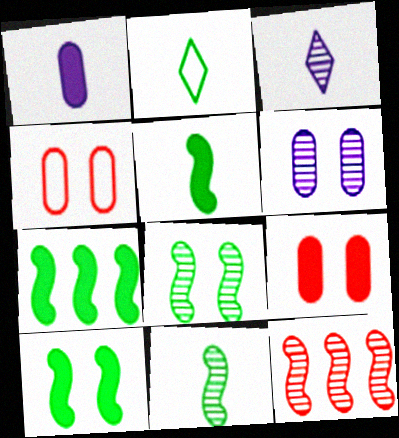[[3, 4, 7], 
[5, 7, 10]]